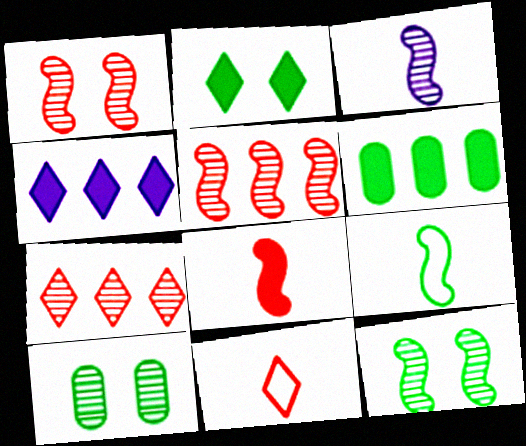[[3, 5, 12], 
[3, 7, 10], 
[3, 8, 9]]